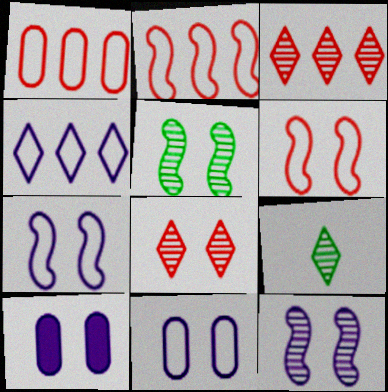[[2, 9, 10]]